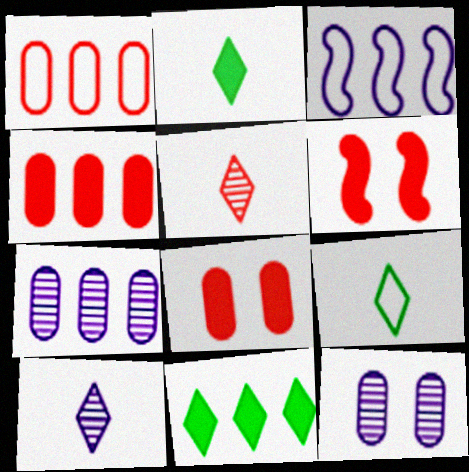[[1, 5, 6], 
[6, 7, 9]]